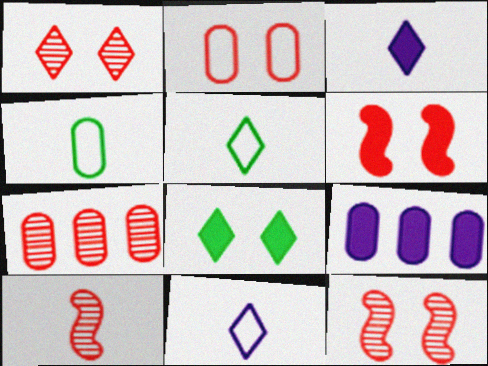[[1, 2, 6], 
[1, 7, 10], 
[3, 4, 10], 
[5, 9, 12]]